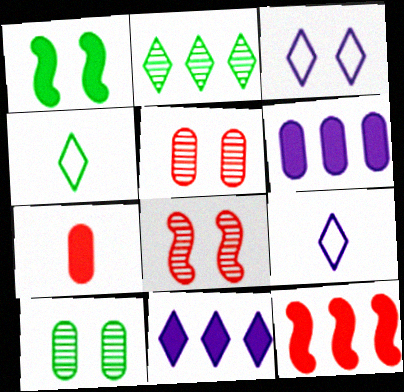[[1, 3, 5], 
[1, 7, 11], 
[4, 6, 8], 
[9, 10, 12]]